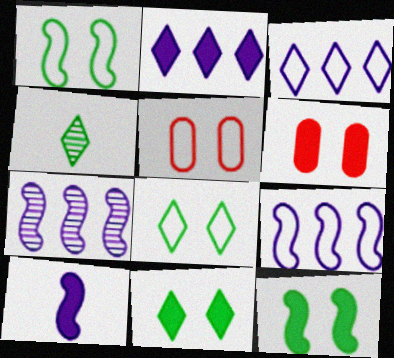[[4, 6, 9]]